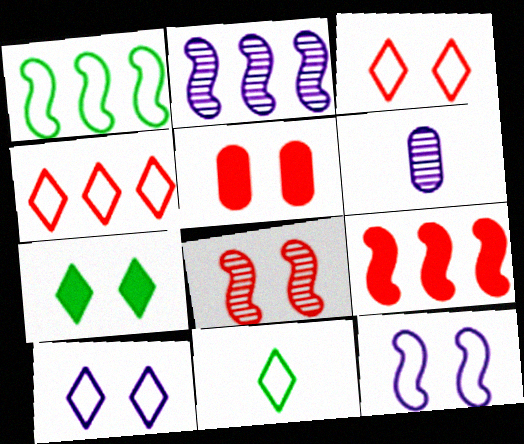[[1, 2, 9], 
[2, 5, 11], 
[3, 5, 8], 
[4, 10, 11]]